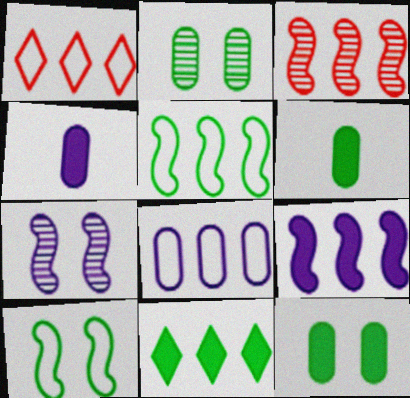[[1, 5, 8], 
[1, 6, 7], 
[3, 5, 9], 
[3, 8, 11]]